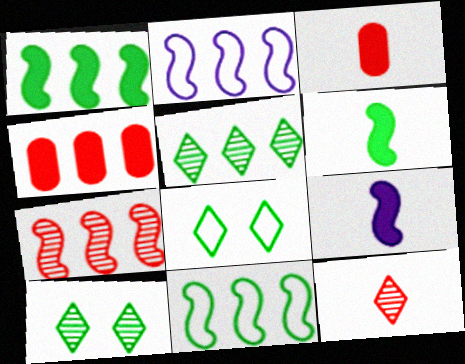[[1, 2, 7], 
[2, 3, 10], 
[2, 4, 5]]